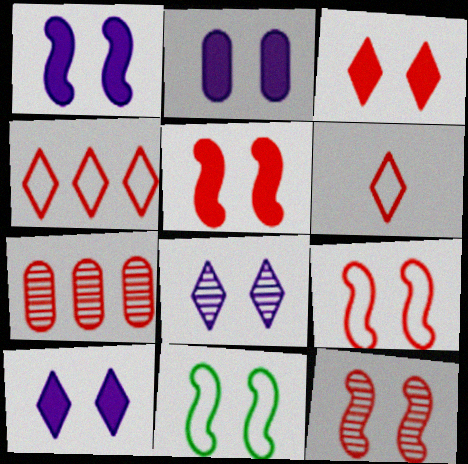[[1, 2, 10], 
[1, 11, 12], 
[5, 6, 7], 
[5, 9, 12]]